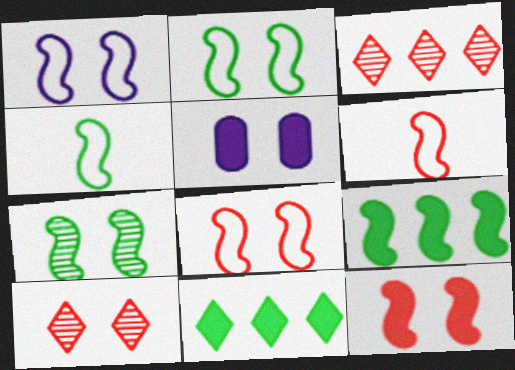[[1, 2, 8], 
[1, 7, 12], 
[2, 5, 10], 
[3, 4, 5], 
[4, 7, 9]]